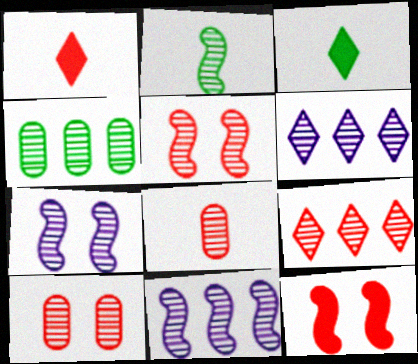[[2, 5, 11], 
[2, 6, 10], 
[4, 9, 11], 
[5, 8, 9]]